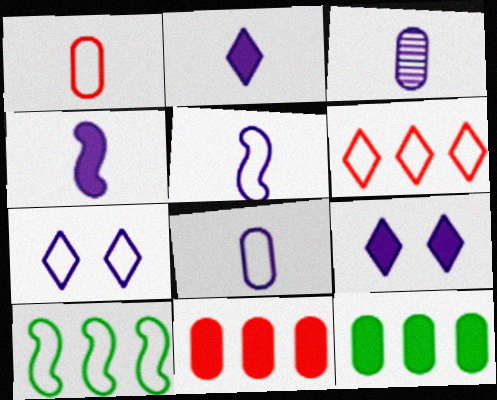[[1, 7, 10], 
[2, 3, 5]]